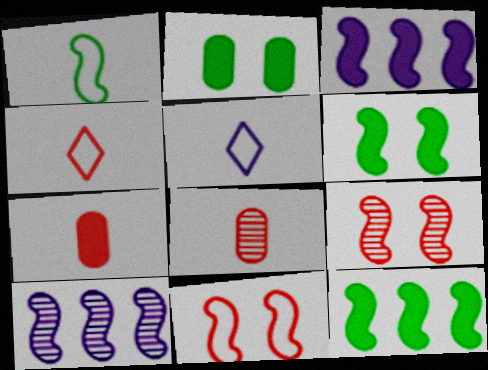[[1, 3, 9], 
[2, 4, 10]]